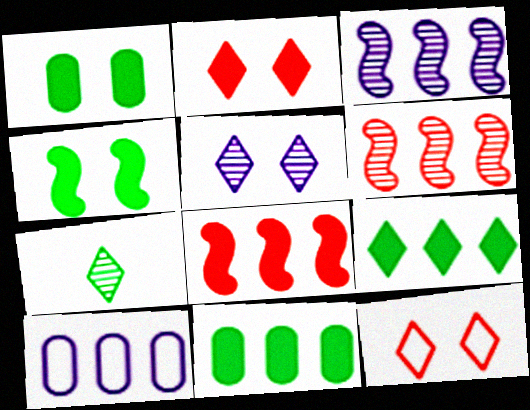[[6, 9, 10]]